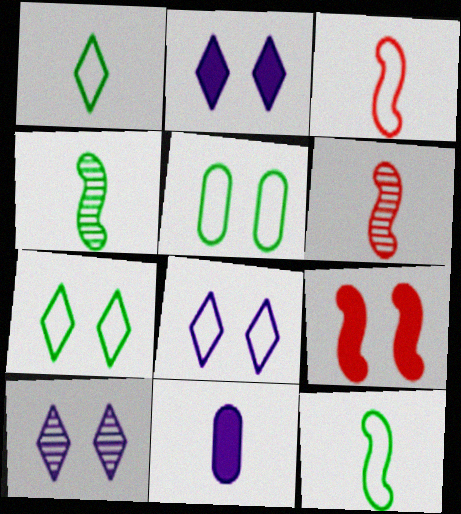[[1, 6, 11], 
[2, 8, 10], 
[5, 9, 10]]